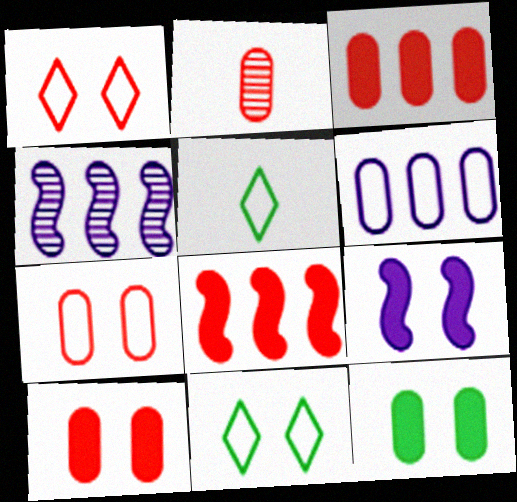[[1, 2, 8], 
[2, 3, 7], 
[2, 6, 12], 
[4, 5, 10]]